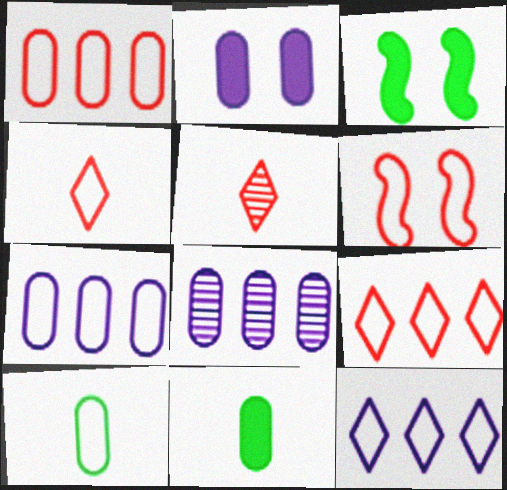[[1, 4, 6], 
[3, 4, 8], 
[3, 5, 7], 
[6, 10, 12]]